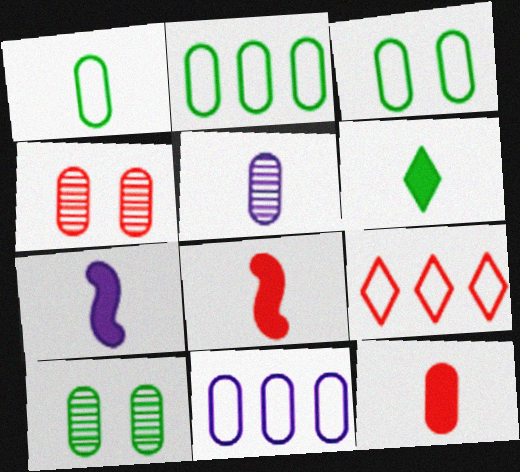[[1, 2, 3], 
[1, 5, 12], 
[4, 8, 9], 
[6, 7, 12], 
[7, 9, 10], 
[10, 11, 12]]